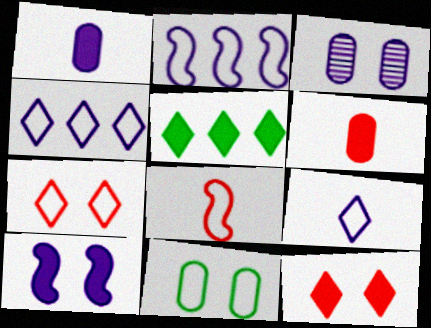[[3, 5, 8], 
[4, 8, 11], 
[5, 6, 10]]